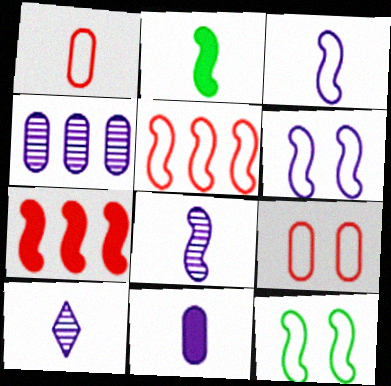[[1, 2, 10], 
[3, 5, 12], 
[3, 10, 11], 
[7, 8, 12]]